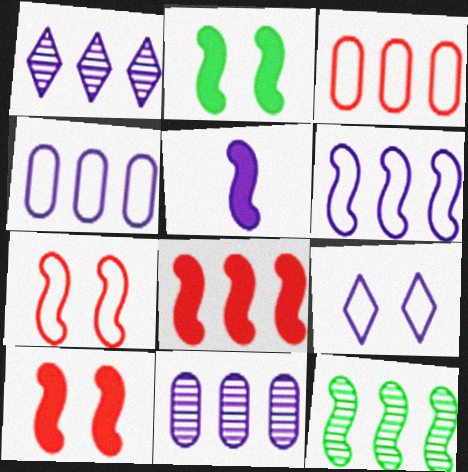[[2, 5, 8], 
[5, 7, 12], 
[5, 9, 11], 
[6, 8, 12]]